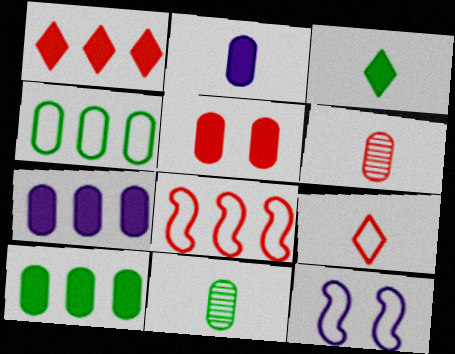[[1, 11, 12], 
[2, 5, 10], 
[4, 9, 12]]